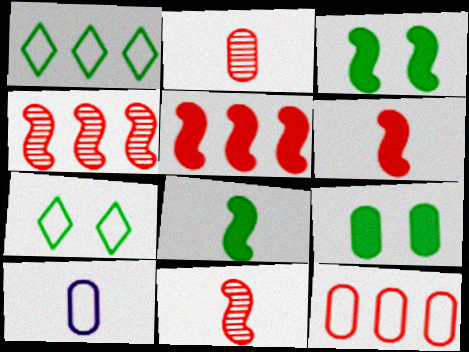[]